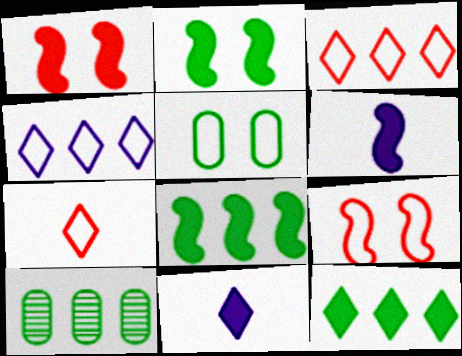[[1, 6, 8], 
[9, 10, 11]]